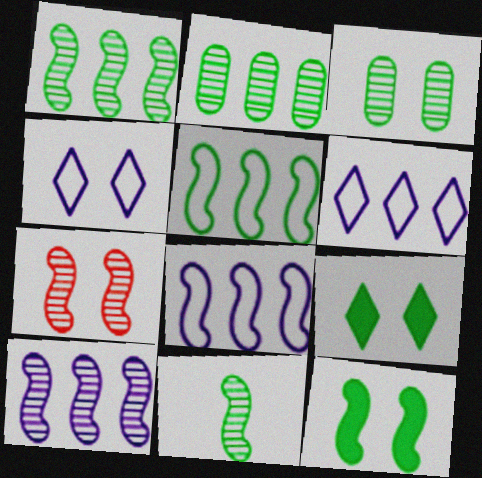[[5, 11, 12], 
[7, 10, 11]]